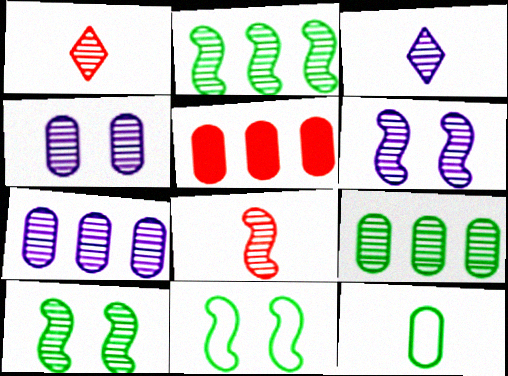[[1, 2, 4], 
[1, 6, 9], 
[1, 7, 10], 
[2, 6, 8], 
[3, 5, 11], 
[3, 6, 7], 
[4, 5, 12]]